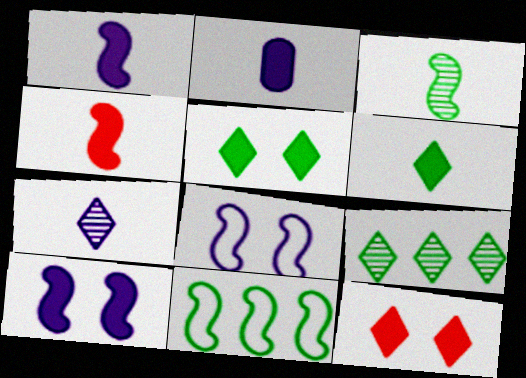[[2, 4, 6]]